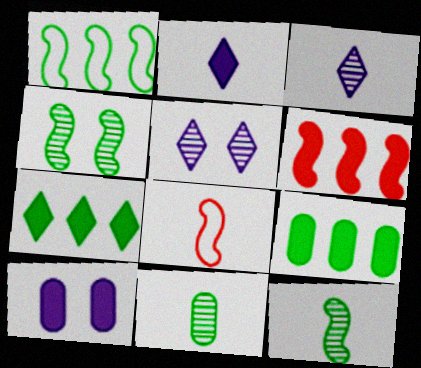[[2, 8, 11], 
[5, 8, 9]]